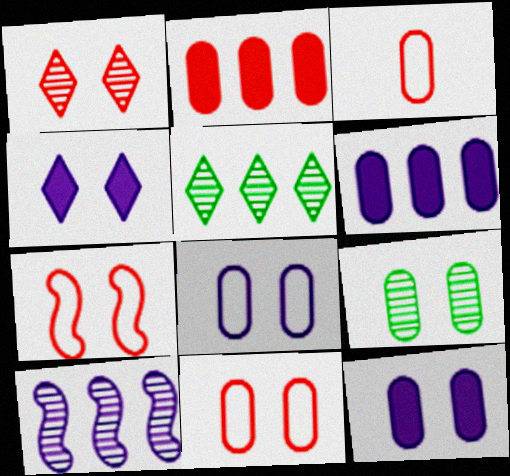[[3, 6, 9], 
[4, 7, 9], 
[9, 11, 12]]